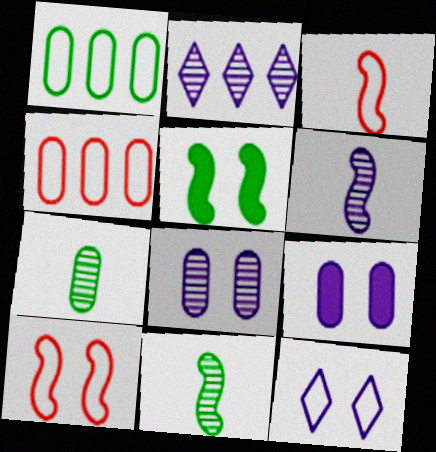[[1, 3, 12], 
[2, 6, 8], 
[4, 7, 9]]